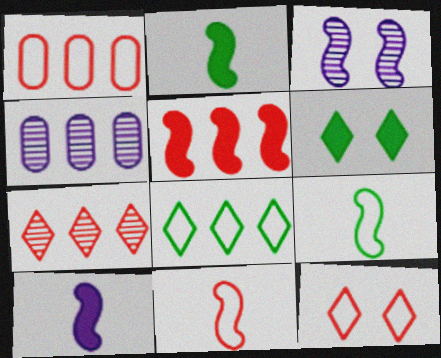[[1, 5, 7], 
[1, 11, 12], 
[2, 4, 12], 
[3, 5, 9], 
[4, 5, 8], 
[4, 6, 11]]